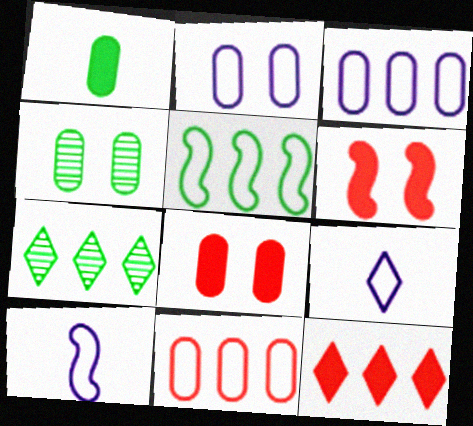[[2, 4, 8], 
[4, 10, 12], 
[7, 8, 10]]